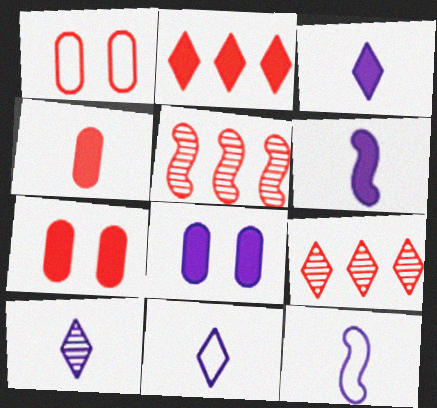[[3, 10, 11]]